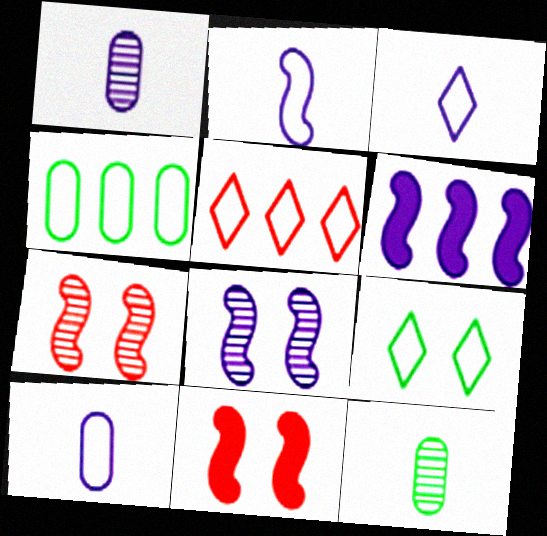[[2, 3, 10], 
[2, 6, 8], 
[3, 5, 9]]